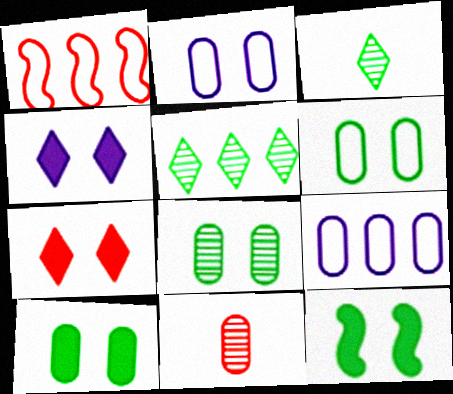[[1, 7, 11], 
[6, 8, 10], 
[9, 10, 11]]